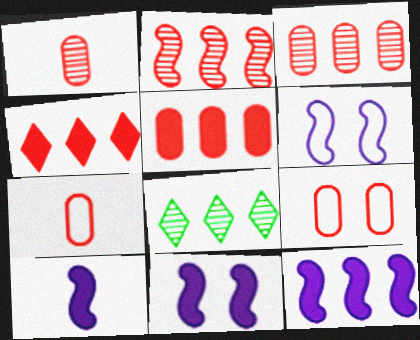[[1, 5, 9], 
[7, 8, 11], 
[8, 9, 10], 
[10, 11, 12]]